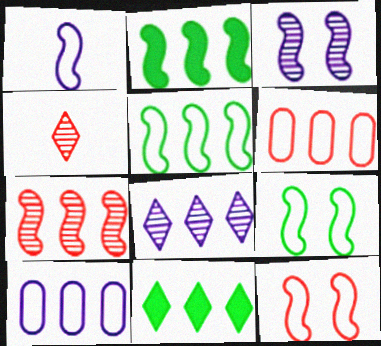[[1, 5, 12], 
[2, 6, 8], 
[7, 10, 11]]